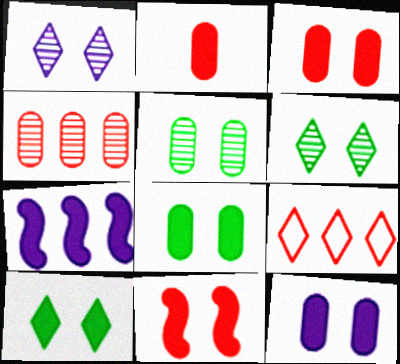[[2, 7, 10], 
[3, 8, 12], 
[10, 11, 12]]